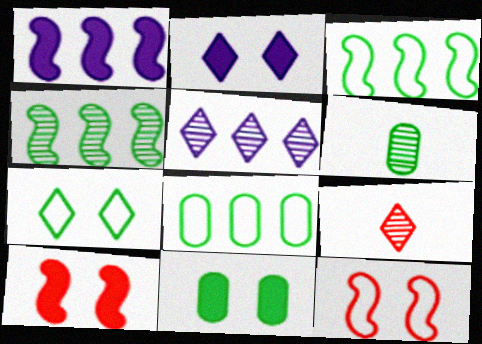[[2, 10, 11], 
[6, 8, 11]]